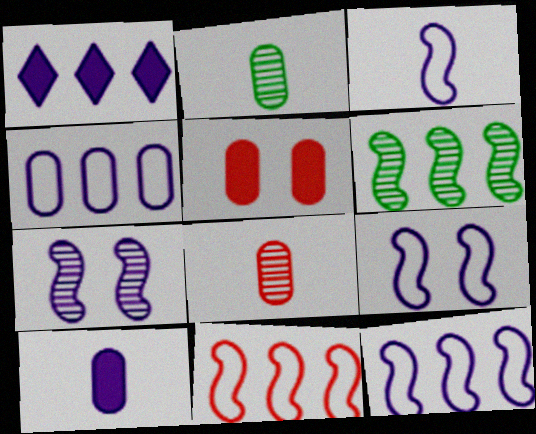[[2, 4, 5], 
[3, 9, 12]]